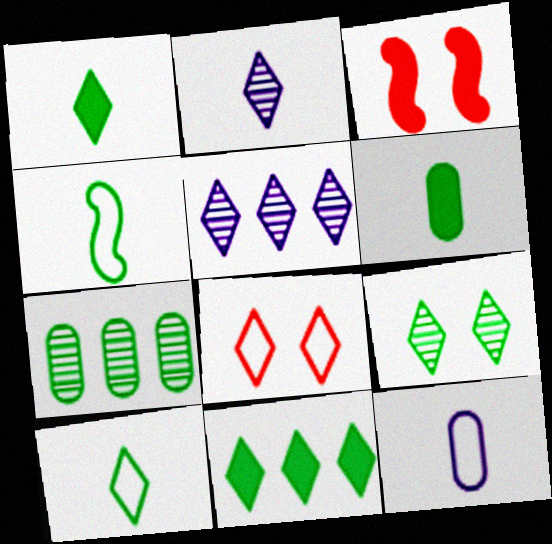[[1, 5, 8], 
[2, 8, 11], 
[9, 10, 11]]